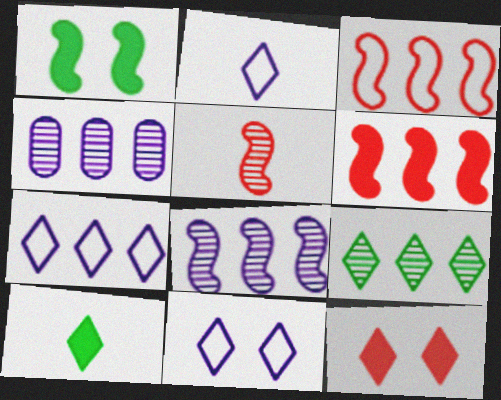[[2, 7, 11], 
[2, 9, 12]]